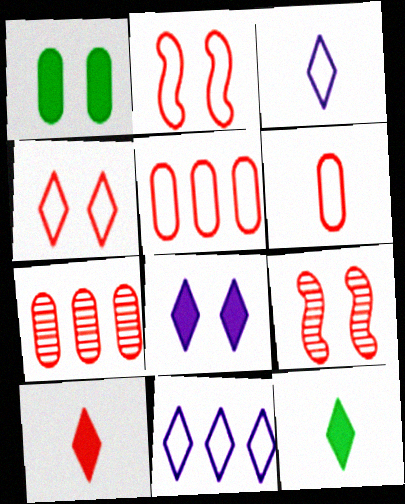[[2, 7, 10], 
[5, 9, 10]]